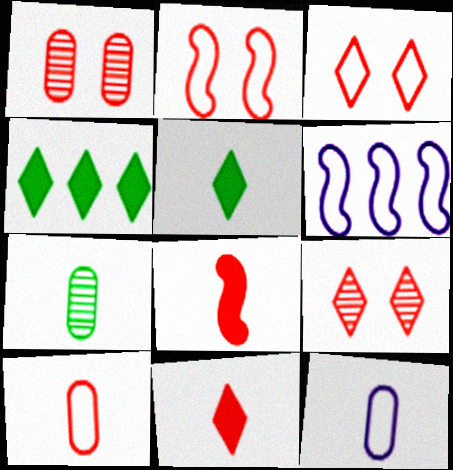[[1, 5, 6]]